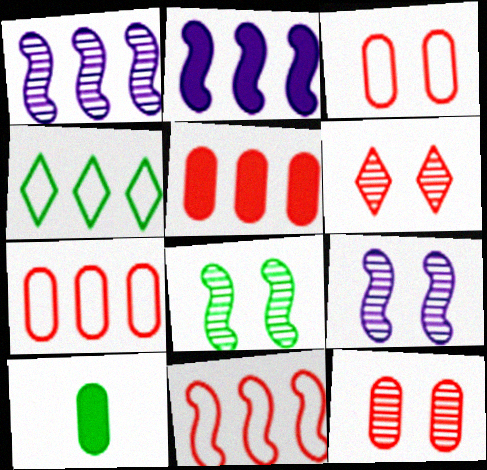[[1, 4, 5], 
[4, 8, 10]]